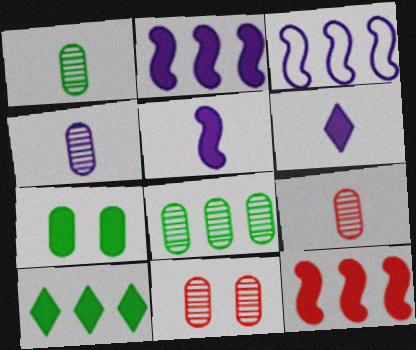[[1, 4, 9], 
[4, 8, 11], 
[6, 7, 12]]